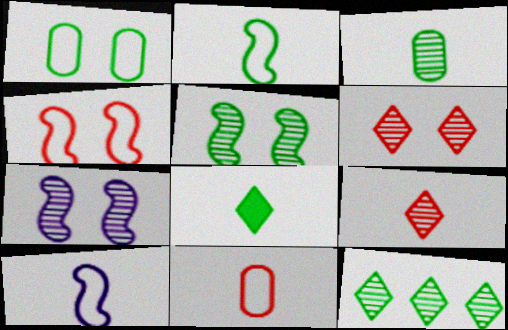[[2, 3, 8], 
[3, 5, 12]]